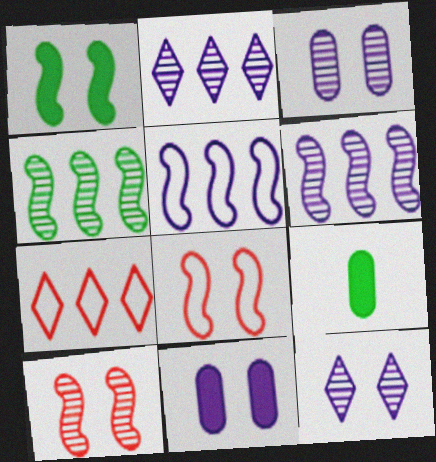[[2, 8, 9]]